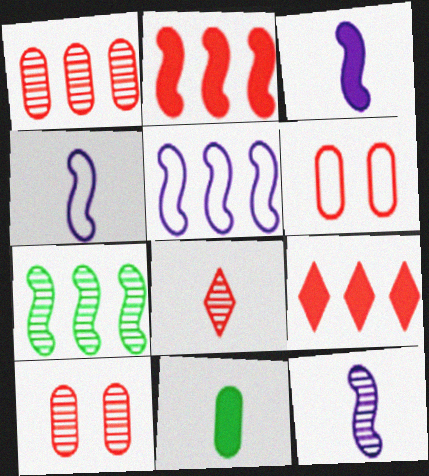[[2, 5, 7], 
[2, 6, 8], 
[3, 4, 12], 
[4, 8, 11]]